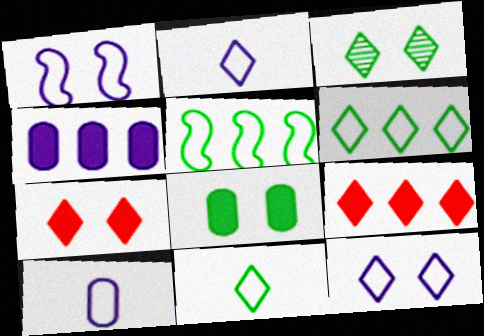[[2, 3, 9], 
[3, 7, 12]]